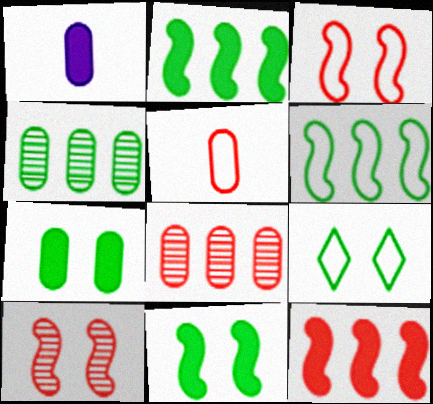[]